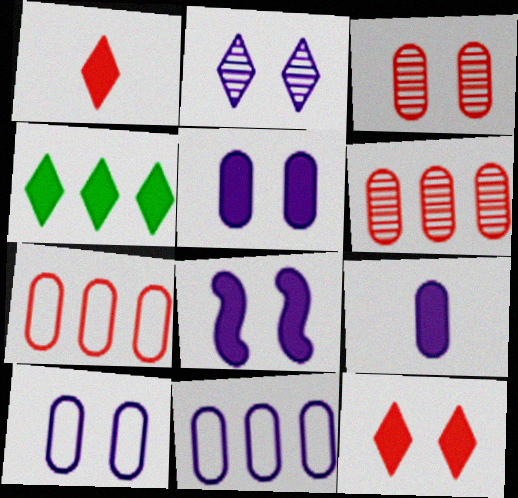[[2, 8, 10]]